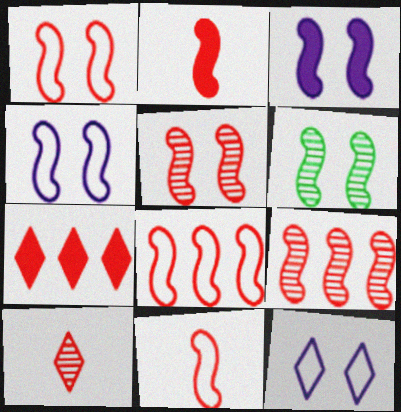[[1, 2, 9], 
[1, 3, 6], 
[1, 8, 11], 
[2, 5, 8]]